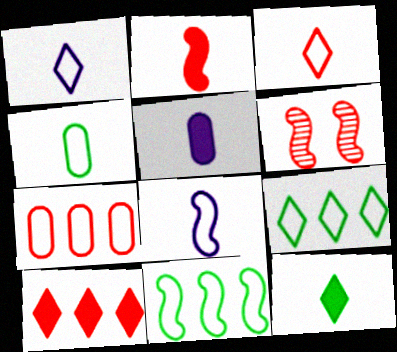[[2, 5, 12], 
[3, 4, 8], 
[5, 6, 9]]